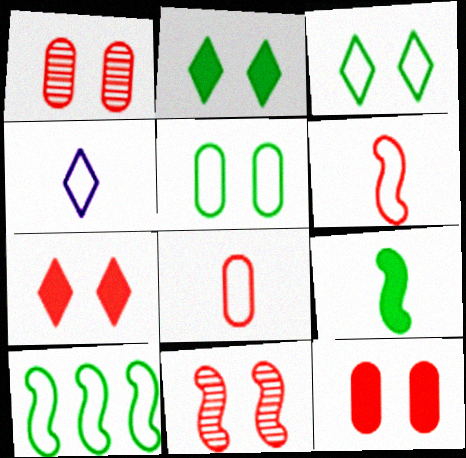[]